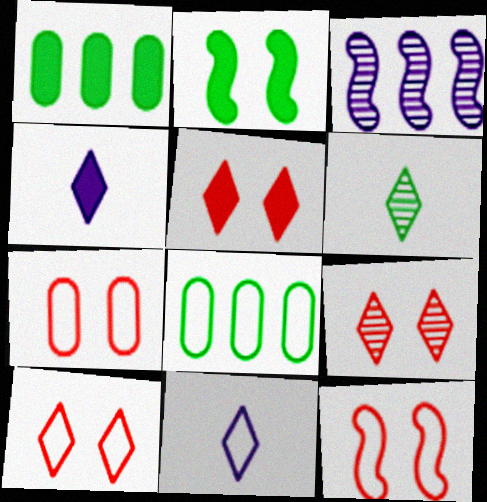[[2, 6, 8], 
[5, 9, 10], 
[7, 10, 12], 
[8, 11, 12]]